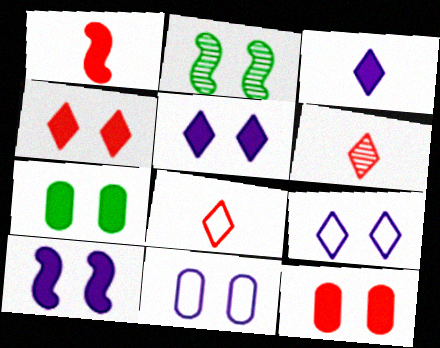[[2, 4, 11], 
[2, 9, 12], 
[4, 7, 10]]